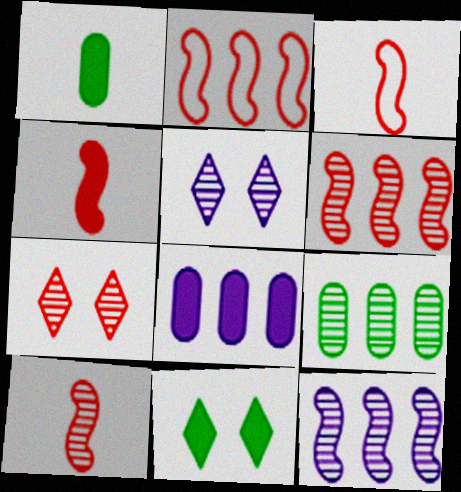[[1, 2, 5], 
[3, 4, 10], 
[4, 8, 11], 
[5, 9, 10]]